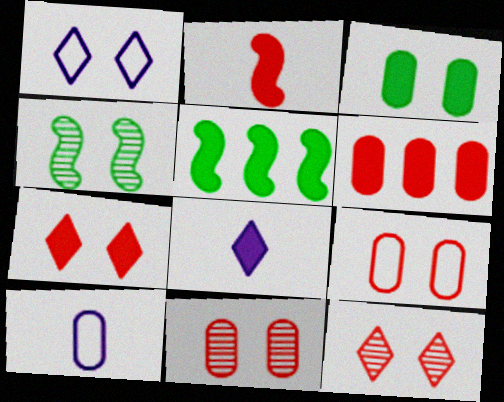[[2, 6, 7], 
[5, 10, 12]]